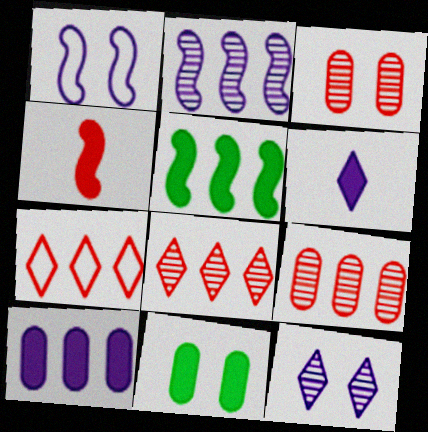[[3, 4, 7]]